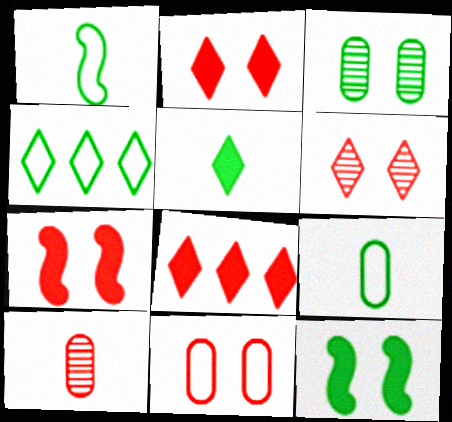[[6, 7, 11]]